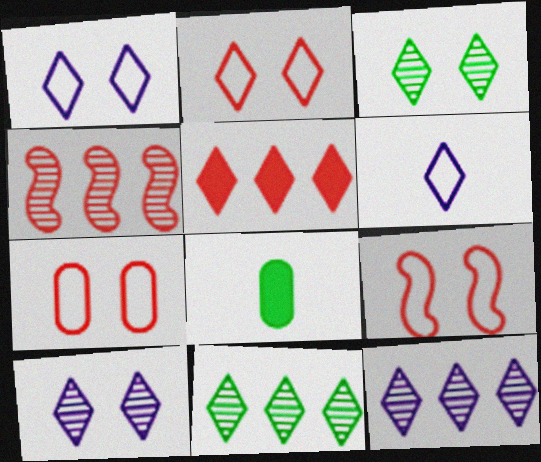[[1, 4, 8], 
[2, 7, 9], 
[3, 5, 6], 
[8, 9, 12]]